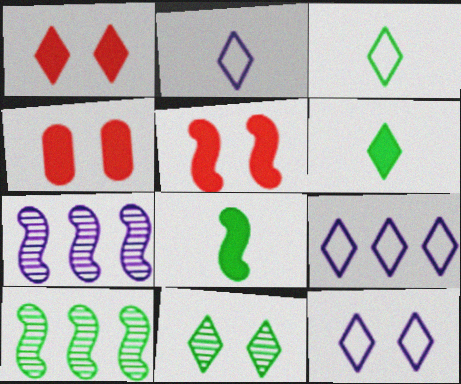[[1, 4, 5], 
[1, 11, 12], 
[2, 4, 10], 
[2, 9, 12], 
[3, 4, 7]]